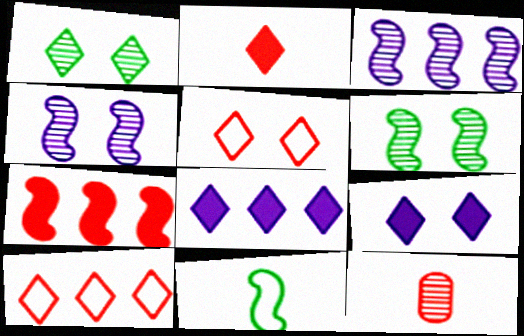[[1, 3, 12], 
[1, 5, 9], 
[4, 7, 11], 
[5, 7, 12]]